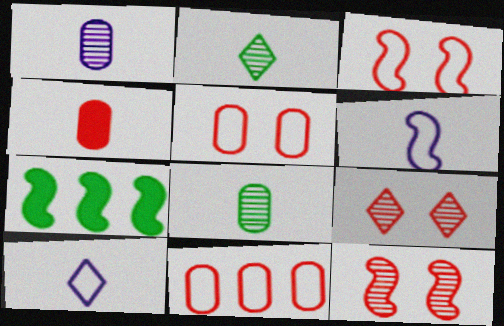[[2, 4, 6], 
[6, 7, 12]]